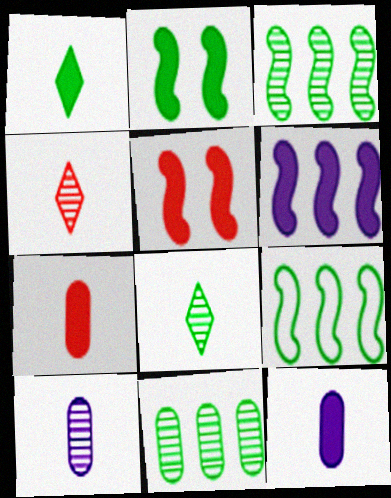[]